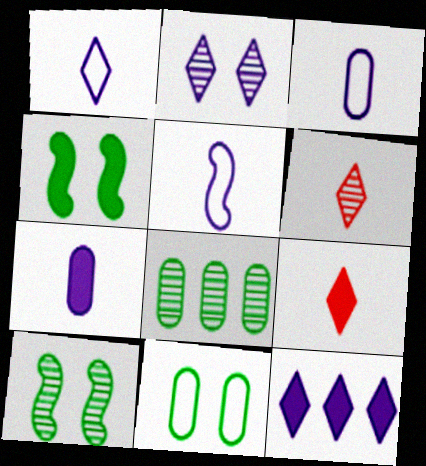[[1, 2, 12], 
[1, 3, 5]]